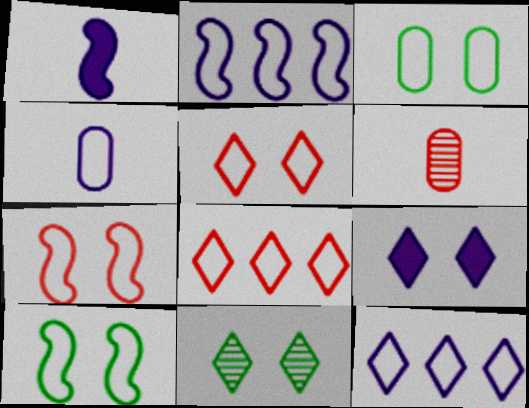[[4, 8, 10], 
[5, 9, 11]]